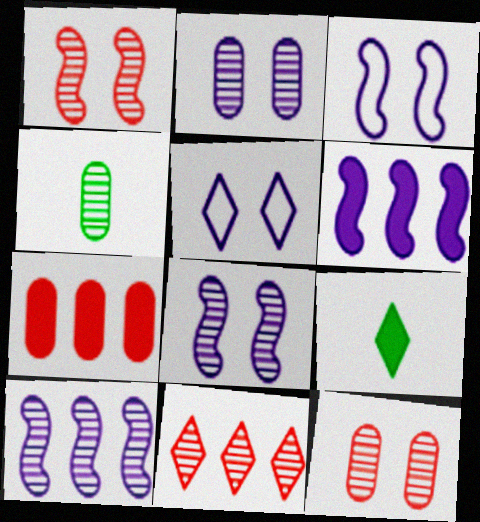[[4, 8, 11], 
[5, 9, 11]]